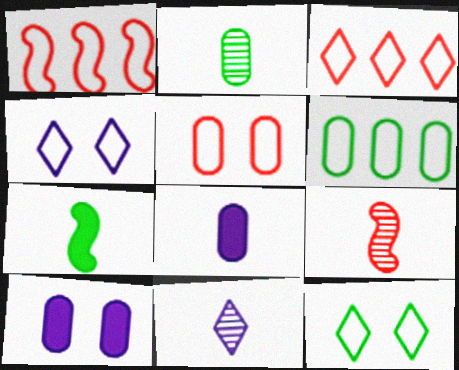[[2, 9, 11]]